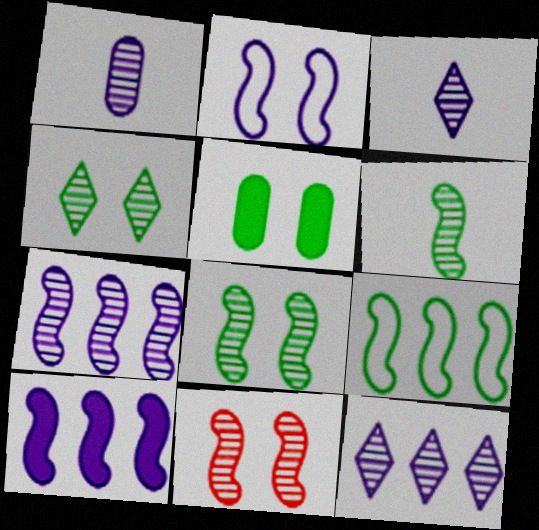[[6, 7, 11]]